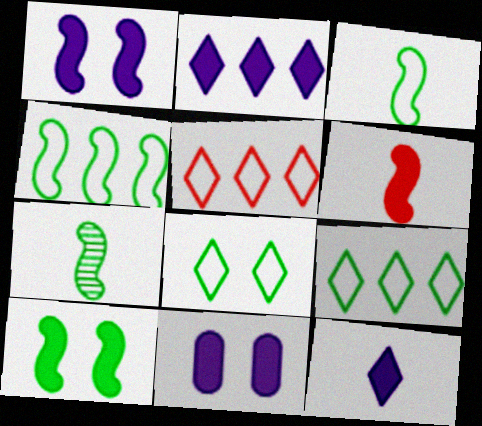[[4, 7, 10], 
[5, 7, 11]]